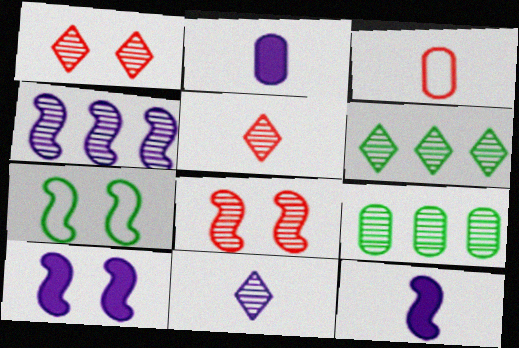[[1, 6, 11], 
[3, 6, 10], 
[7, 8, 10], 
[8, 9, 11]]